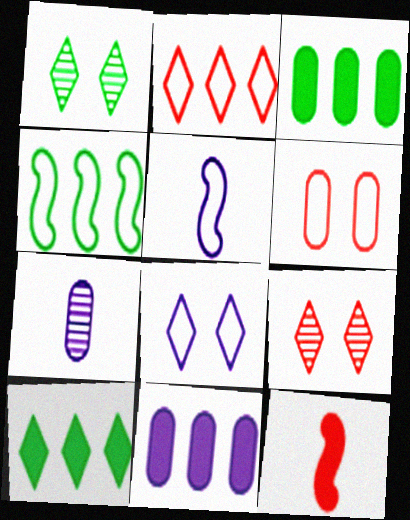[[3, 5, 9], 
[3, 6, 7]]